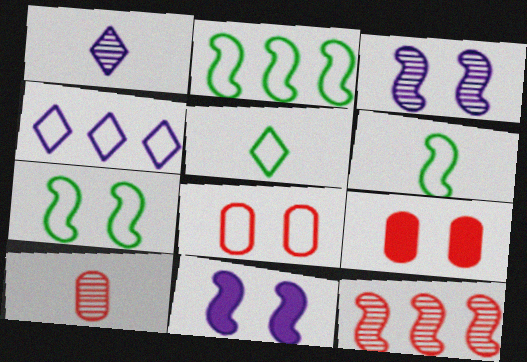[[1, 2, 9], 
[2, 6, 7], 
[4, 6, 8], 
[6, 11, 12]]